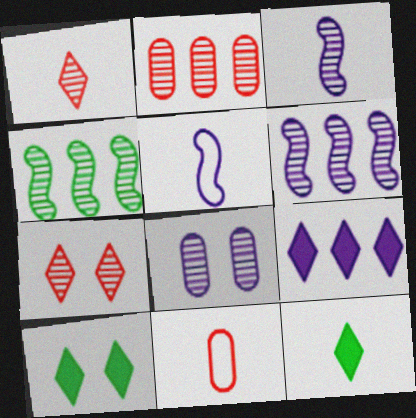[[1, 4, 8], 
[2, 5, 10], 
[3, 11, 12], 
[5, 8, 9], 
[6, 10, 11]]